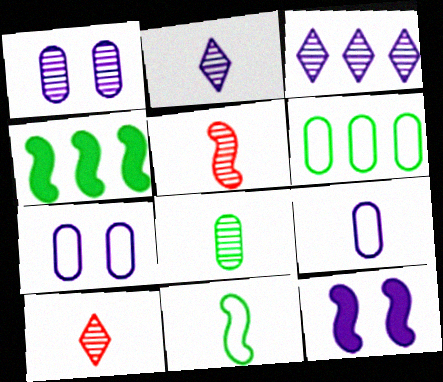[[2, 5, 8], 
[3, 9, 12], 
[4, 7, 10], 
[6, 10, 12]]